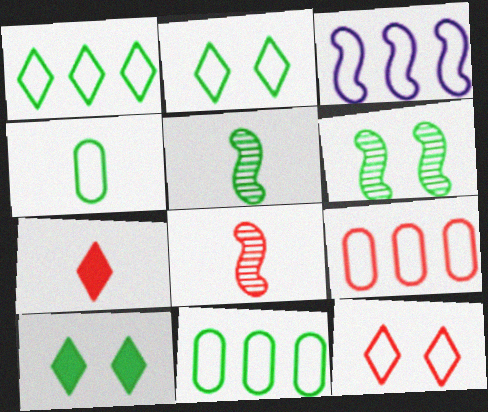[[1, 3, 9], 
[3, 4, 12], 
[5, 10, 11]]